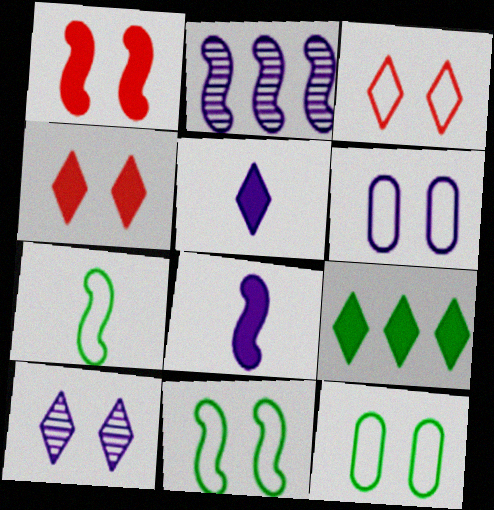[[1, 2, 7], 
[1, 10, 12], 
[2, 5, 6], 
[3, 6, 11], 
[4, 5, 9]]